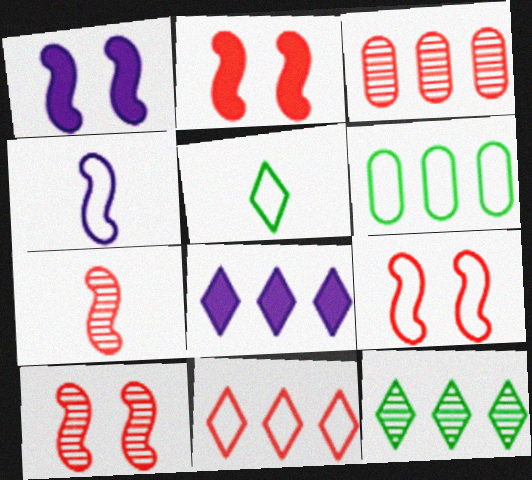[[1, 3, 5], 
[2, 9, 10], 
[8, 11, 12]]